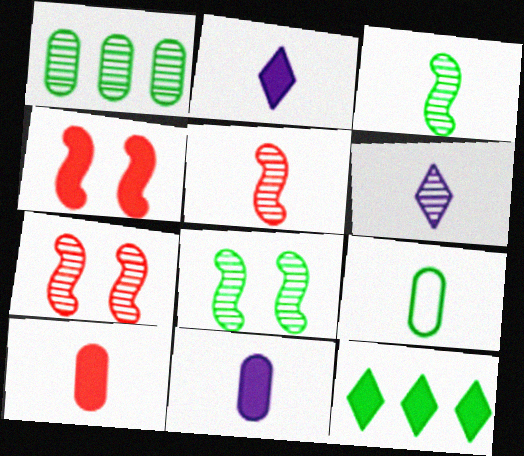[[1, 6, 7], 
[2, 5, 9], 
[4, 11, 12], 
[8, 9, 12]]